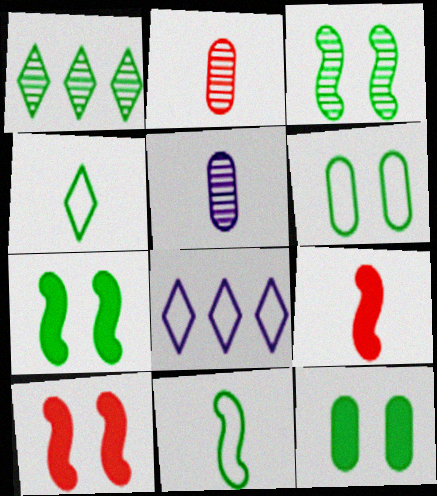[[1, 11, 12], 
[2, 7, 8], 
[4, 5, 9]]